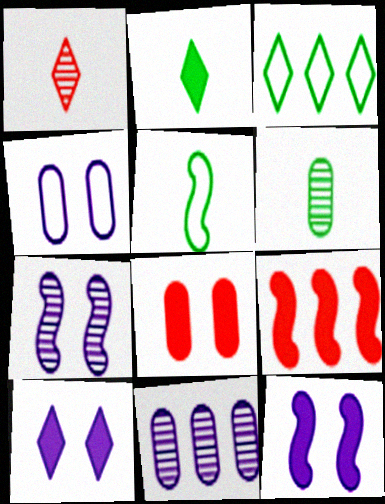[[1, 3, 10], 
[2, 5, 6], 
[3, 9, 11], 
[4, 7, 10], 
[5, 7, 9]]